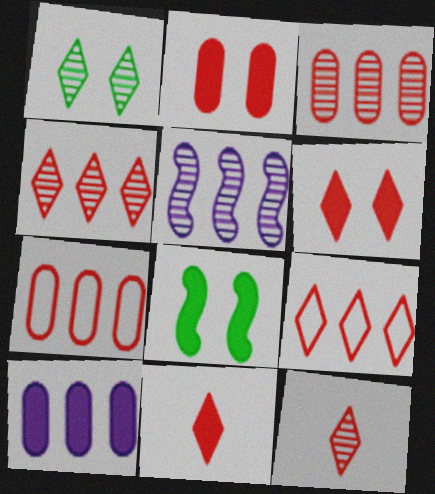[[6, 9, 12], 
[8, 10, 11]]